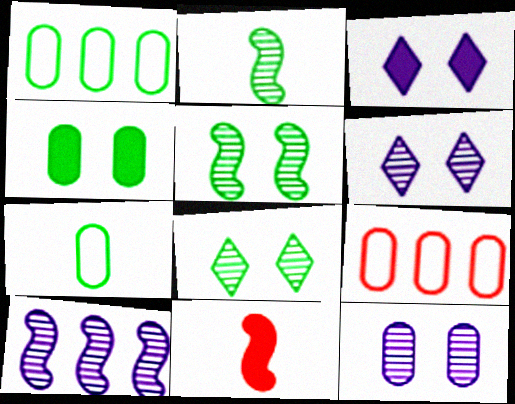[[1, 6, 11], 
[2, 3, 9]]